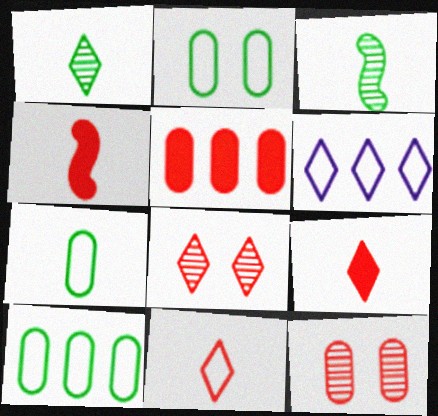[[2, 7, 10]]